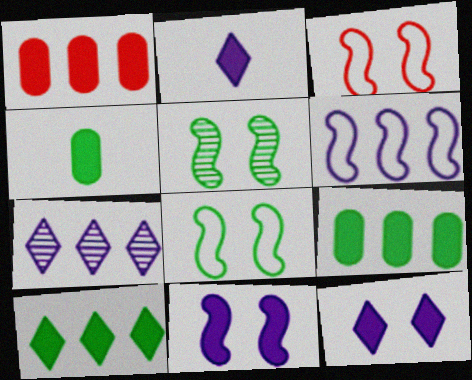[[3, 4, 7], 
[3, 5, 11]]